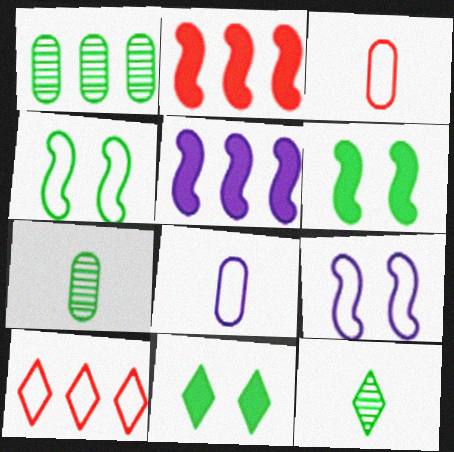[[1, 5, 10], 
[4, 8, 10]]